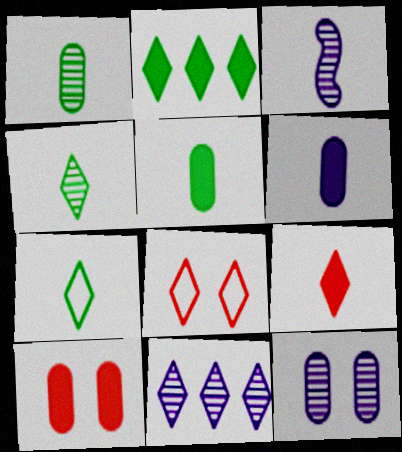[[3, 11, 12]]